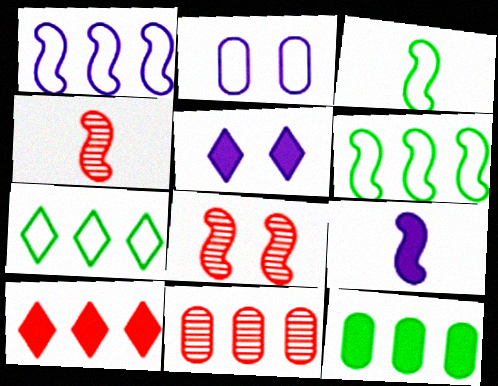[[3, 4, 9], 
[3, 5, 11], 
[6, 8, 9]]